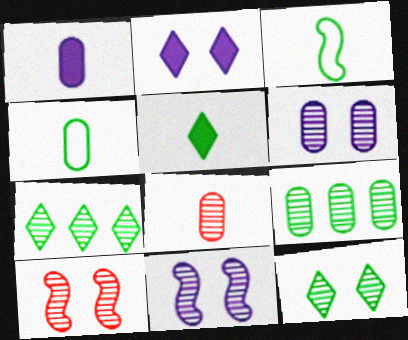[[1, 4, 8], 
[6, 8, 9], 
[6, 10, 12], 
[7, 8, 11]]